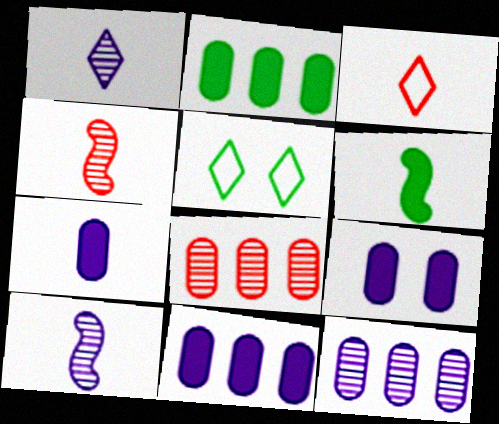[[4, 5, 11], 
[7, 9, 11]]